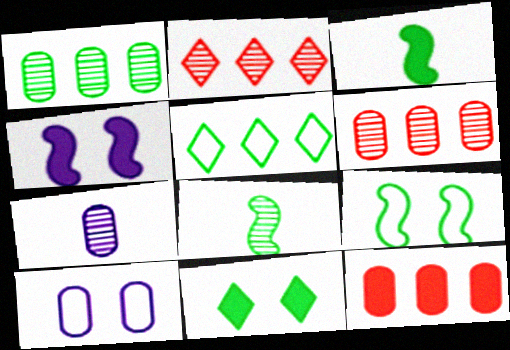[[2, 3, 10]]